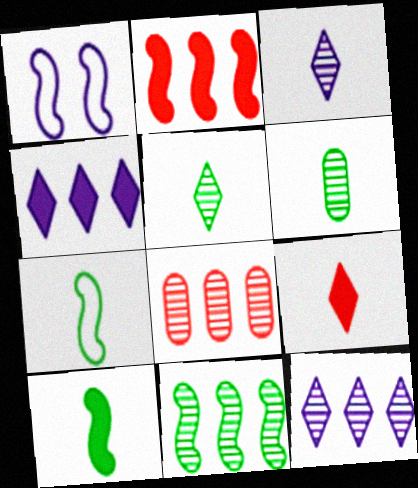[[8, 11, 12]]